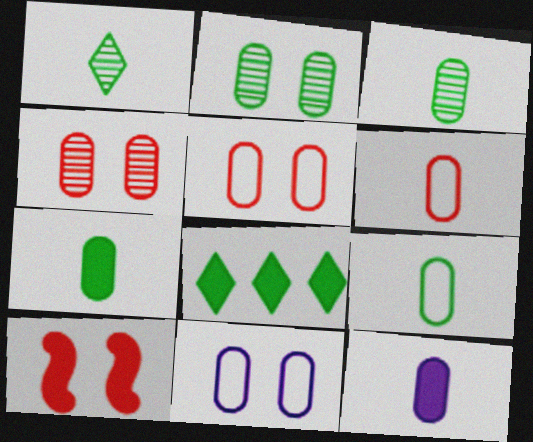[[3, 6, 12], 
[3, 7, 9], 
[8, 10, 12]]